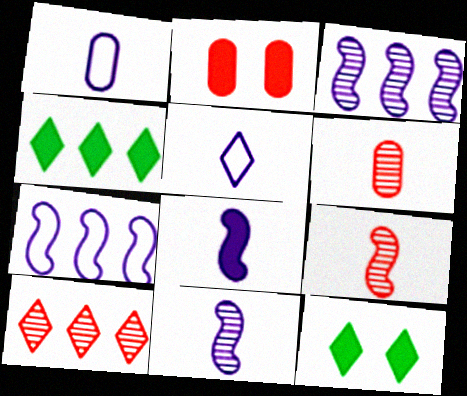[[2, 4, 8], 
[5, 10, 12], 
[6, 7, 12]]